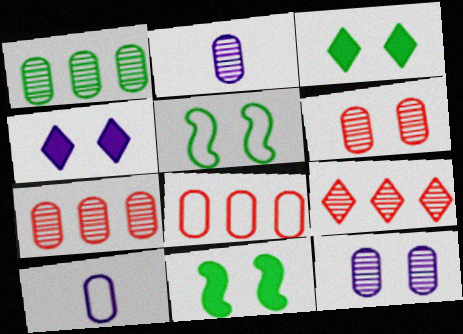[[1, 2, 6], 
[4, 5, 6], 
[9, 10, 11]]